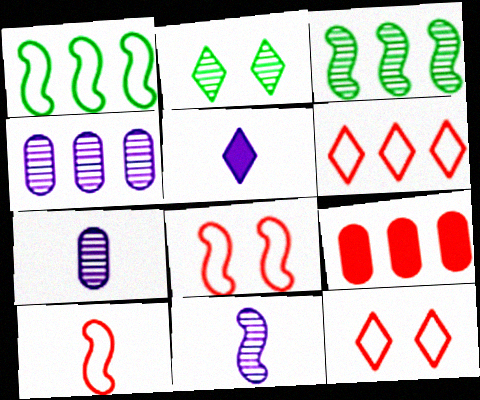[[2, 5, 6]]